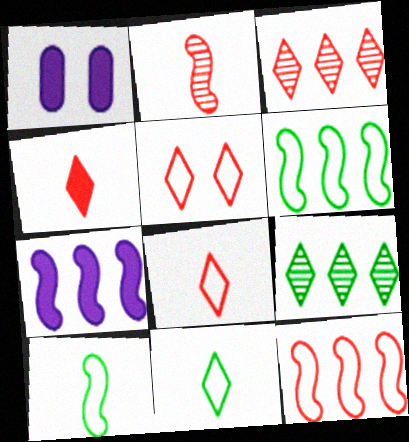[[1, 3, 10], 
[3, 4, 5]]